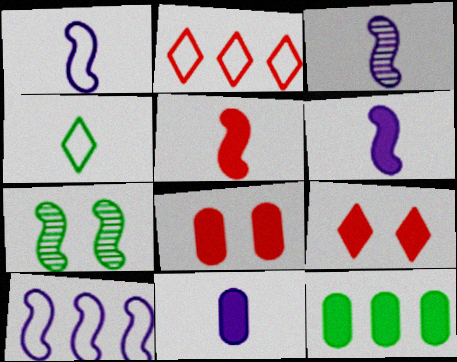[[1, 3, 6], 
[2, 7, 11], 
[4, 7, 12], 
[5, 7, 10], 
[6, 9, 12], 
[8, 11, 12]]